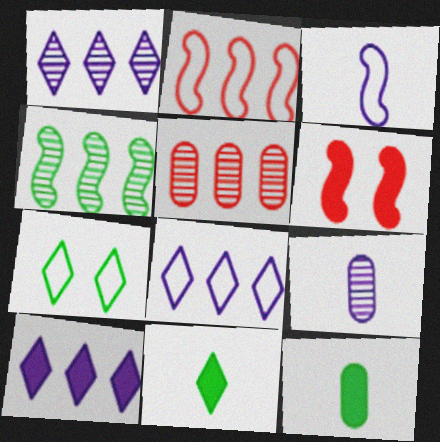[[1, 4, 5], 
[1, 8, 10], 
[3, 4, 6], 
[4, 7, 12], 
[6, 10, 12]]